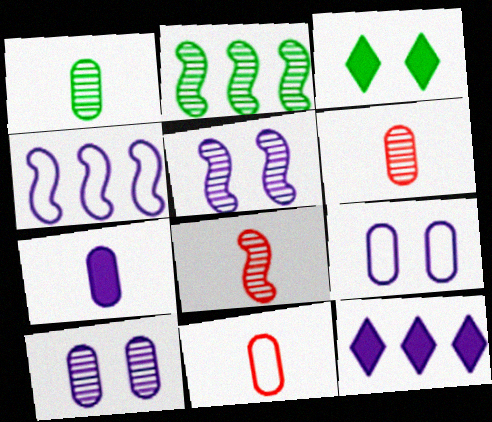[[1, 7, 11], 
[2, 5, 8], 
[3, 4, 6]]